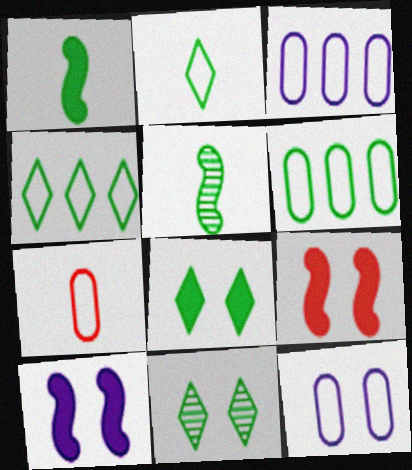[[1, 6, 11], 
[5, 6, 8], 
[6, 7, 12], 
[9, 11, 12]]